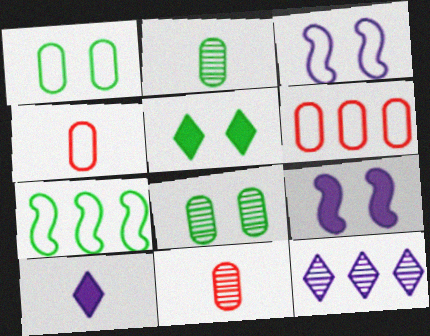[[2, 5, 7]]